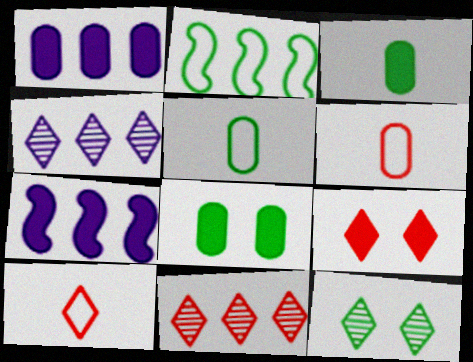[[1, 2, 11], 
[2, 3, 12], 
[3, 7, 9], 
[6, 7, 12], 
[9, 10, 11]]